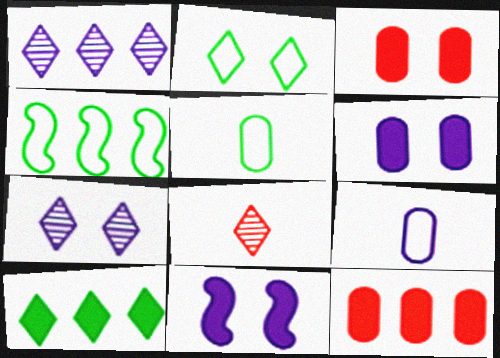[[1, 4, 12], 
[1, 9, 11], 
[2, 4, 5], 
[4, 6, 8]]